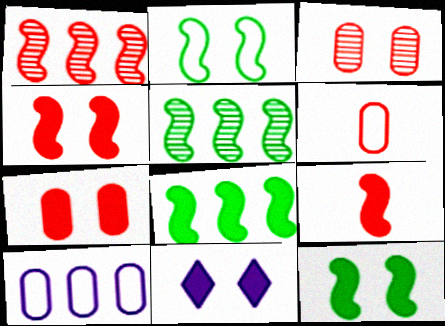[[2, 3, 11], 
[5, 6, 11], 
[7, 11, 12]]